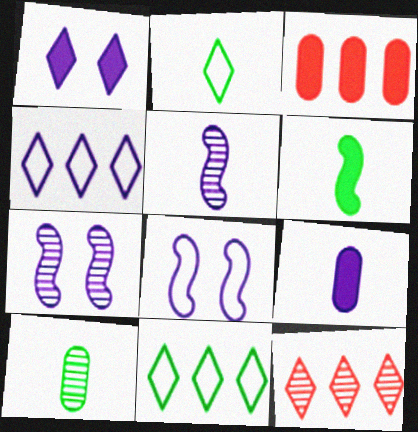[[1, 2, 12], 
[1, 3, 6], 
[2, 3, 7], 
[2, 6, 10], 
[4, 7, 9], 
[7, 10, 12]]